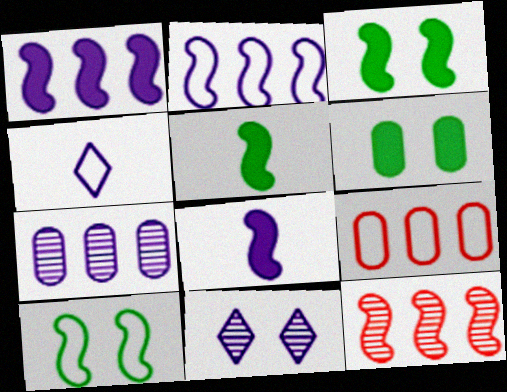[[4, 6, 12], 
[4, 9, 10], 
[5, 9, 11], 
[8, 10, 12]]